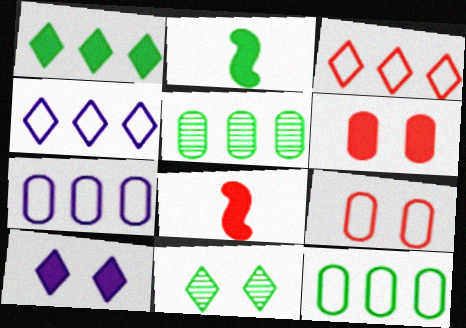[[2, 11, 12], 
[7, 8, 11]]